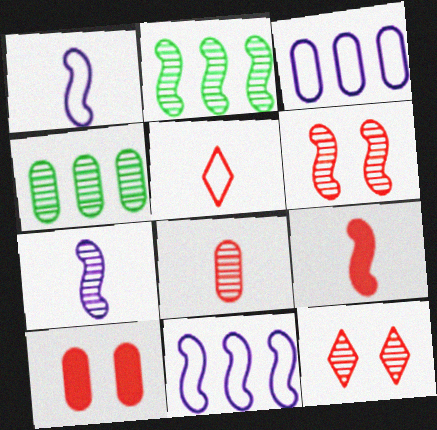[[2, 6, 7], 
[4, 7, 12], 
[5, 8, 9]]